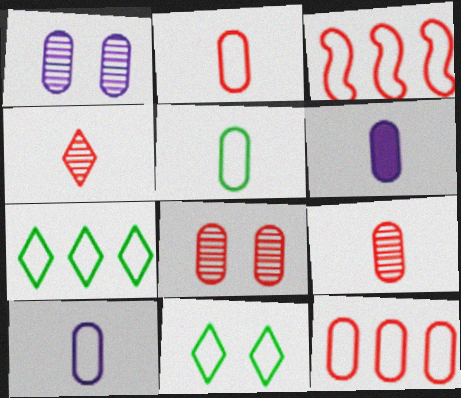[[2, 5, 10], 
[3, 10, 11], 
[5, 6, 9]]